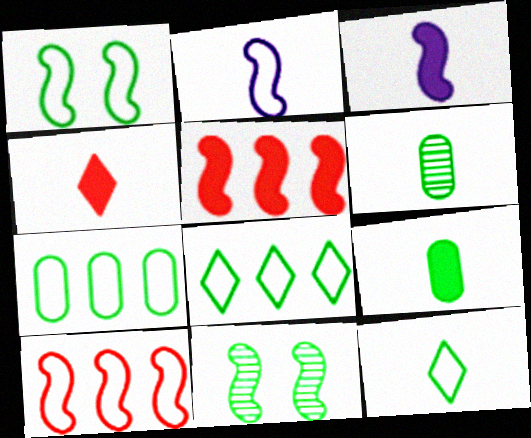[[1, 2, 10], 
[1, 7, 12], 
[2, 4, 6], 
[2, 5, 11], 
[3, 4, 9], 
[3, 10, 11], 
[8, 9, 11]]